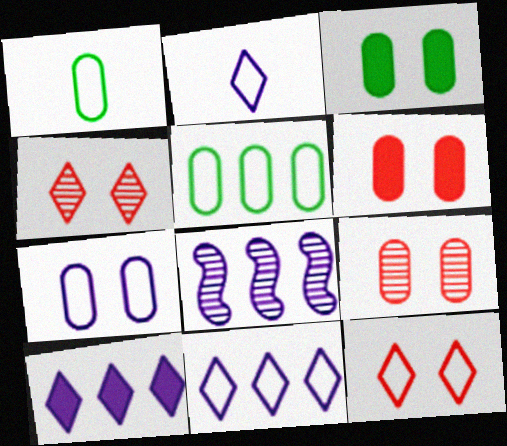[[3, 7, 9]]